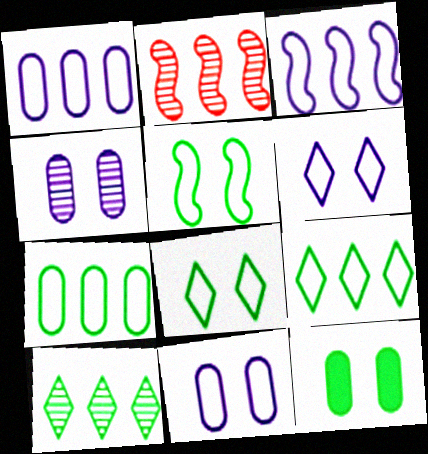[]